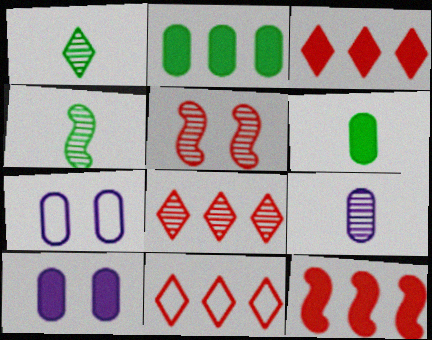[[1, 7, 12], 
[3, 4, 7], 
[3, 8, 11], 
[4, 10, 11]]